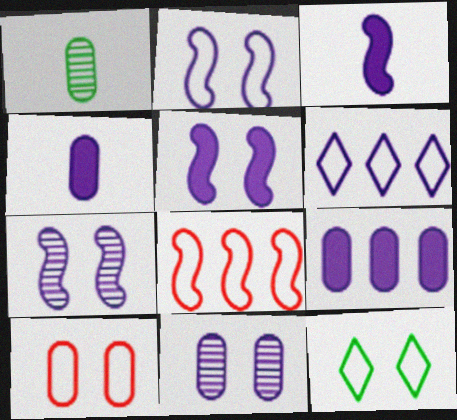[[1, 9, 10], 
[2, 5, 7], 
[2, 10, 12], 
[3, 6, 11], 
[4, 6, 7]]